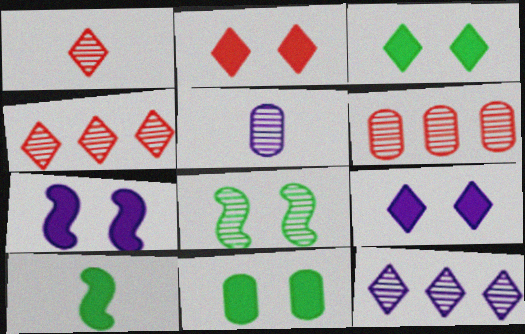[[2, 3, 9], 
[2, 7, 11], 
[4, 5, 8]]